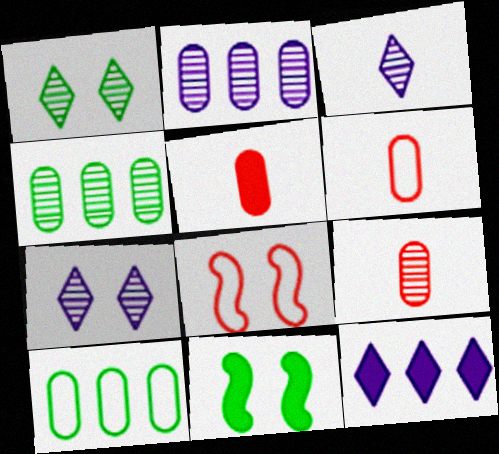[[5, 6, 9], 
[5, 11, 12]]